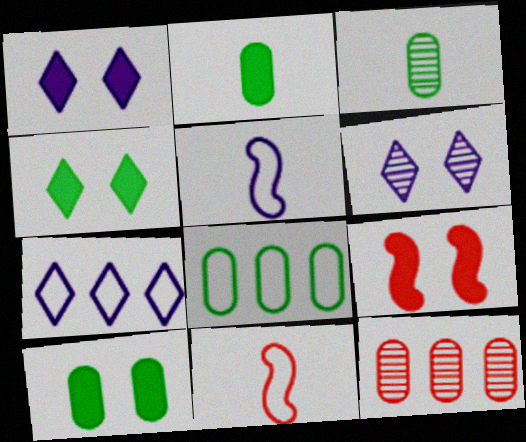[[1, 9, 10], 
[3, 7, 9], 
[3, 8, 10], 
[4, 5, 12]]